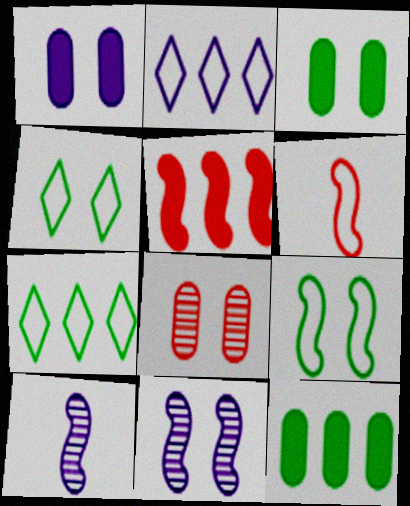[[1, 2, 10], 
[5, 9, 10]]